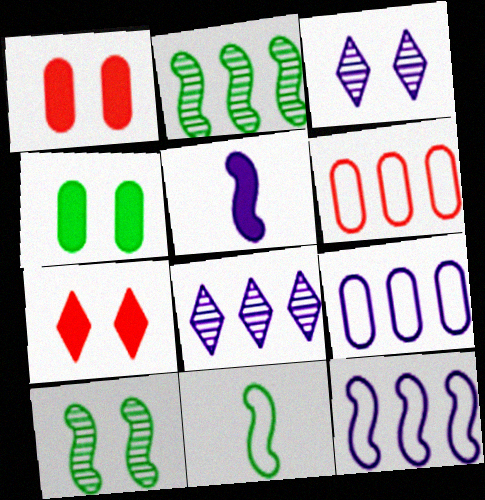[[1, 8, 11], 
[3, 5, 9]]